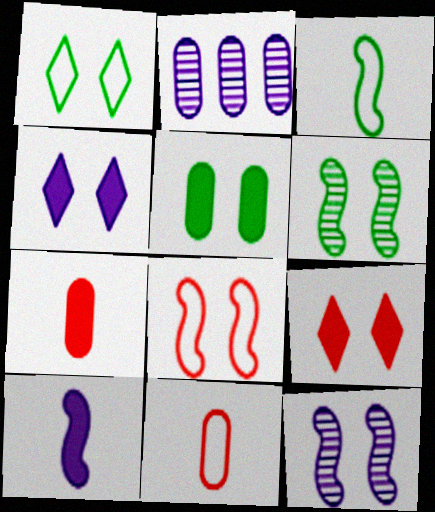[[1, 5, 6], 
[2, 3, 9], 
[2, 5, 11]]